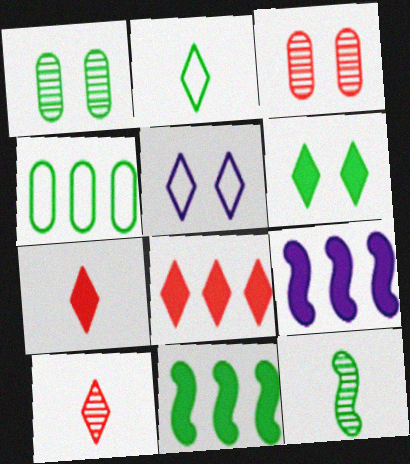[[1, 2, 11], 
[2, 3, 9], 
[4, 6, 12]]